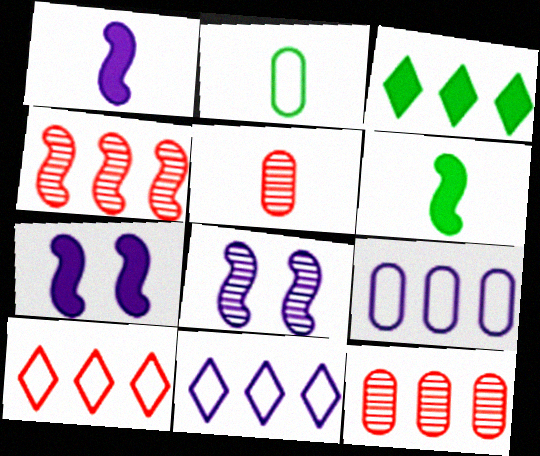[[3, 4, 9]]